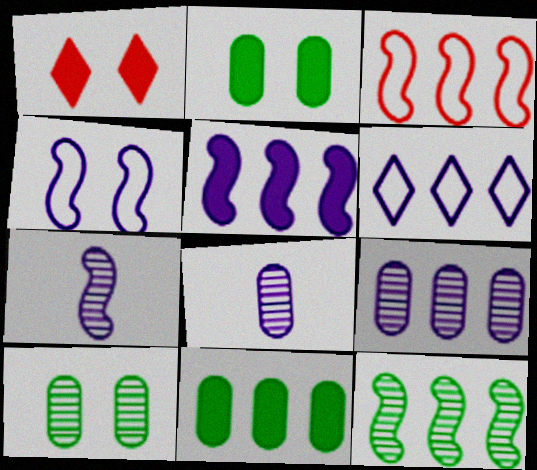[[1, 4, 10], 
[3, 5, 12], 
[4, 5, 7], 
[5, 6, 9]]